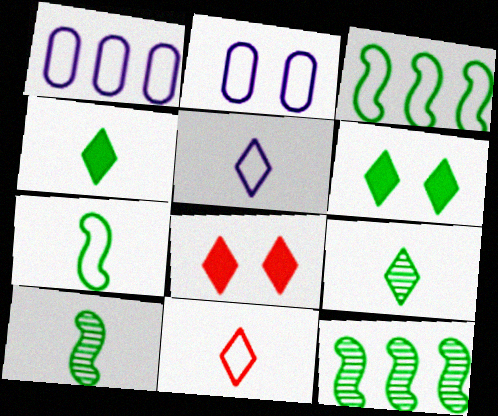[[1, 8, 10], 
[2, 3, 11]]